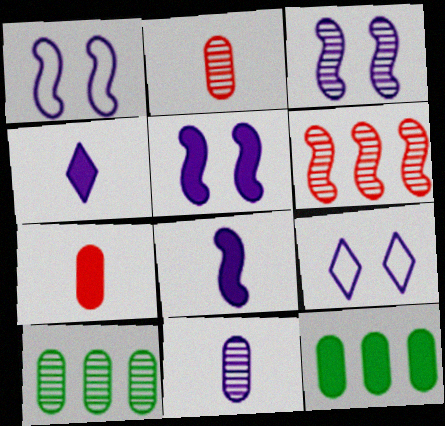[[1, 3, 5]]